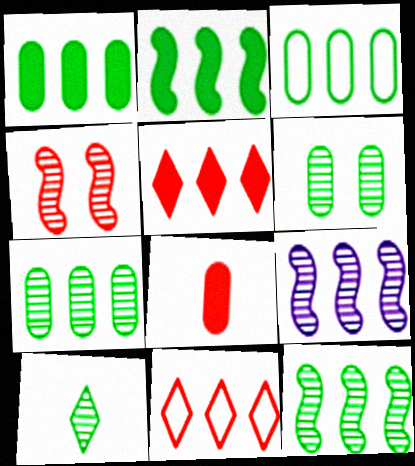[[1, 3, 7], 
[1, 9, 11], 
[3, 5, 9], 
[4, 8, 11], 
[6, 10, 12]]